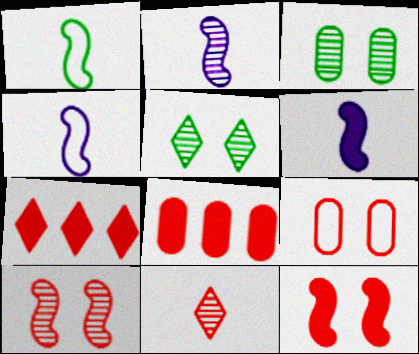[[2, 4, 6], 
[3, 4, 7], 
[4, 5, 8]]